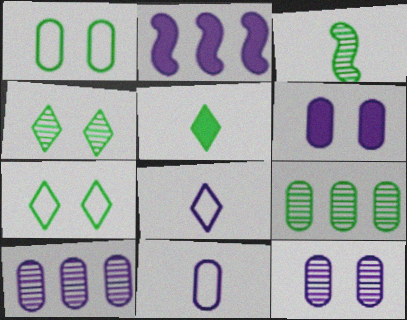[[2, 8, 12], 
[3, 4, 9], 
[6, 10, 11]]